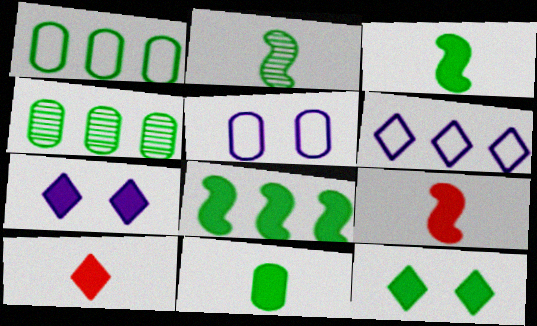[[1, 2, 12], 
[8, 11, 12]]